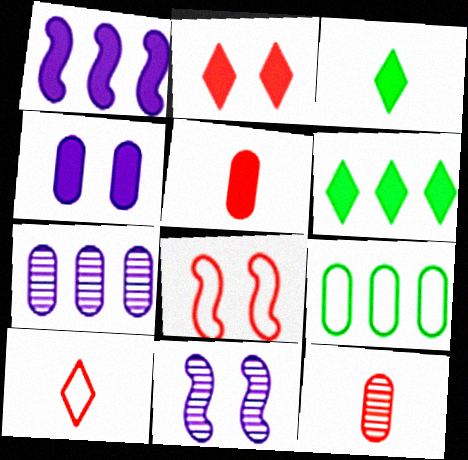[[3, 7, 8], 
[4, 9, 12]]